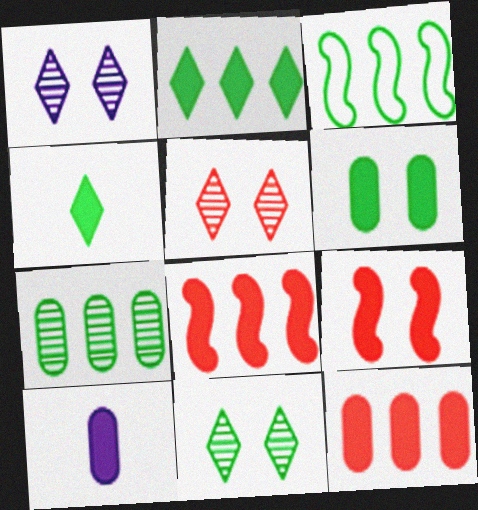[[1, 5, 11], 
[2, 3, 7], 
[2, 9, 10], 
[3, 5, 10], 
[6, 10, 12]]